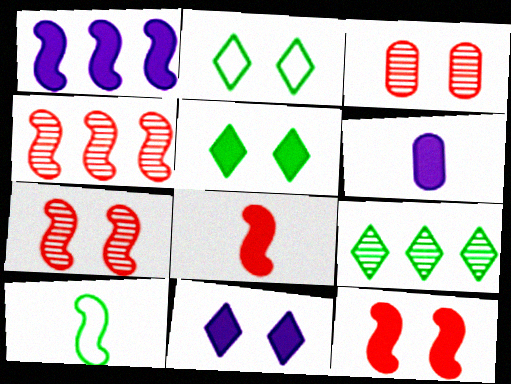[[1, 6, 11], 
[1, 7, 10], 
[2, 4, 6]]